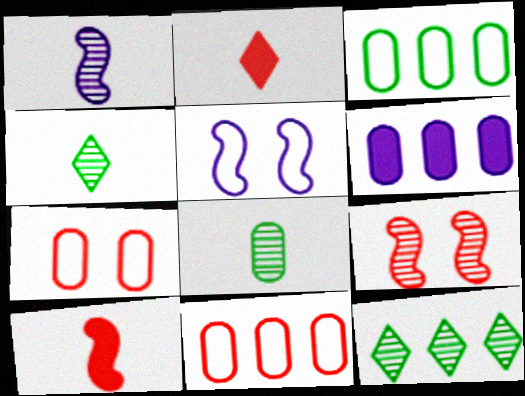[[2, 9, 11], 
[6, 7, 8]]